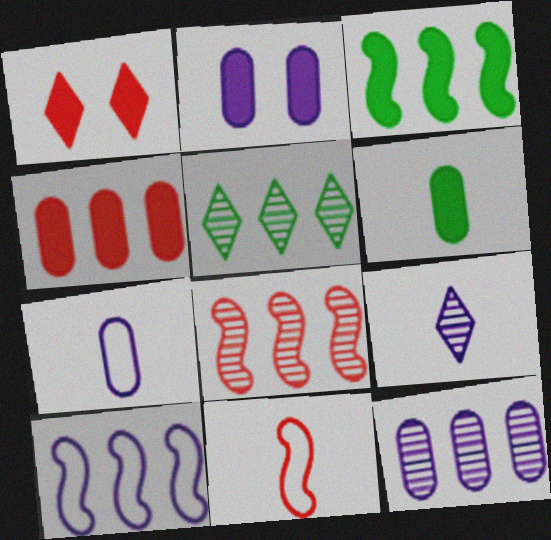[[2, 4, 6], 
[2, 5, 11], 
[2, 7, 12], 
[2, 9, 10], 
[3, 8, 10], 
[4, 5, 10], 
[5, 8, 12], 
[6, 9, 11]]